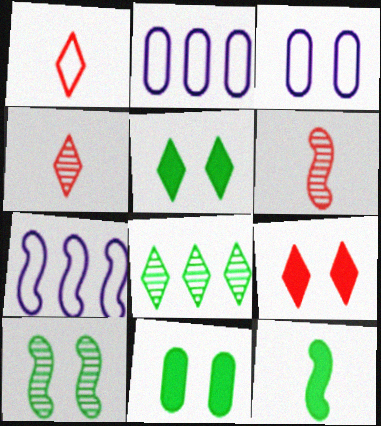[[2, 5, 6], 
[3, 9, 10], 
[4, 7, 11]]